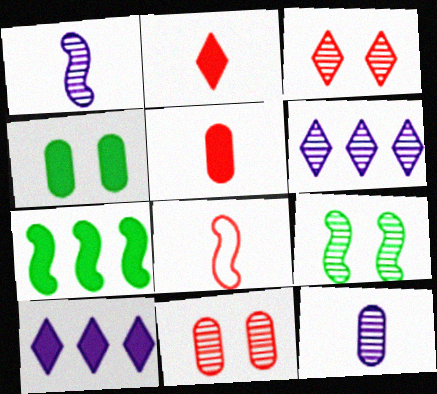[[4, 6, 8]]